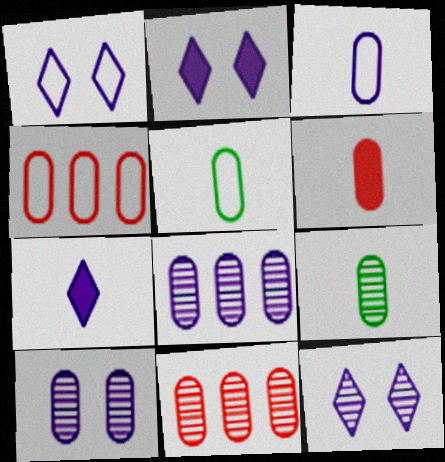[[1, 2, 12], 
[3, 6, 9], 
[9, 10, 11]]